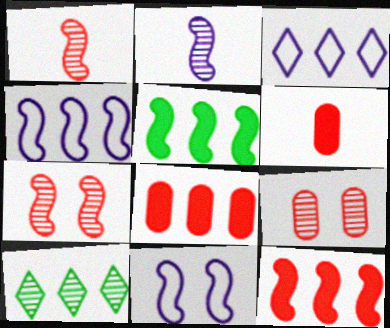[[1, 5, 11], 
[2, 9, 10], 
[4, 8, 10], 
[6, 10, 11]]